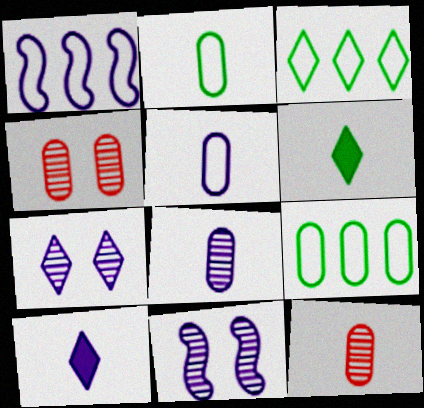[[1, 4, 6]]